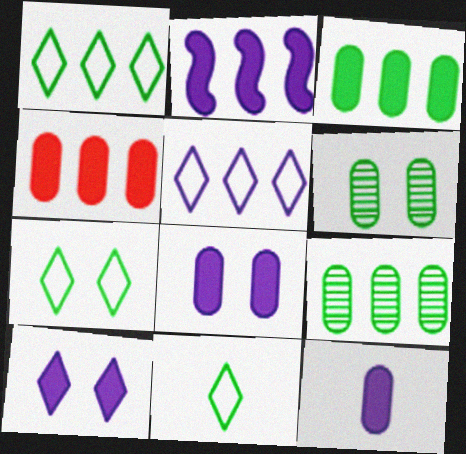[[1, 7, 11], 
[2, 10, 12]]